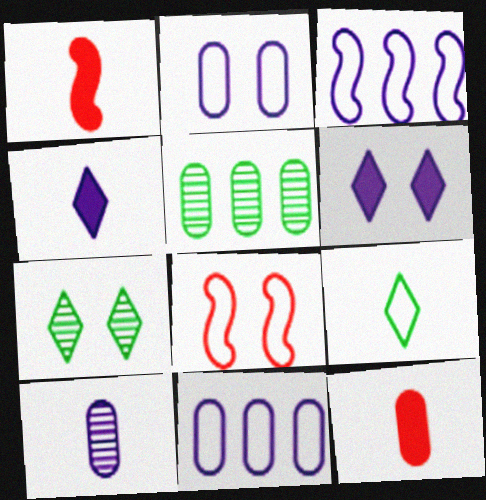[[1, 7, 11], 
[1, 9, 10], 
[2, 5, 12], 
[3, 6, 10], 
[3, 7, 12], 
[4, 5, 8], 
[8, 9, 11]]